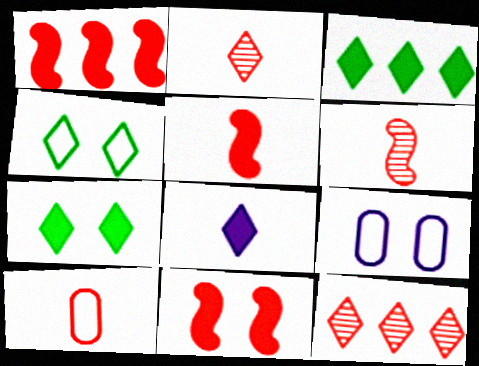[[1, 5, 11], 
[2, 5, 10], 
[3, 6, 9], 
[4, 8, 12], 
[10, 11, 12]]